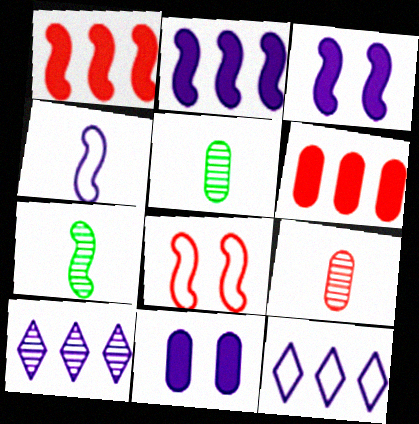[[2, 7, 8], 
[4, 10, 11]]